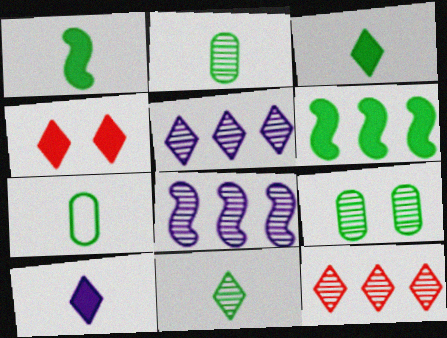[[1, 7, 11], 
[4, 7, 8]]